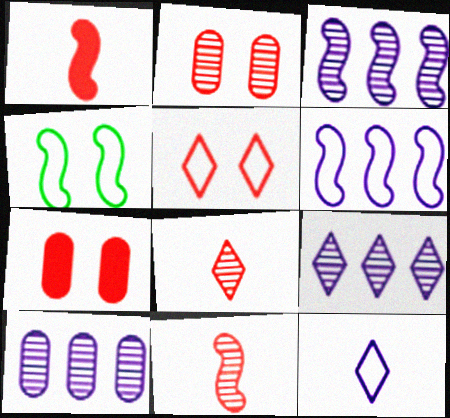[[1, 3, 4], 
[3, 9, 10]]